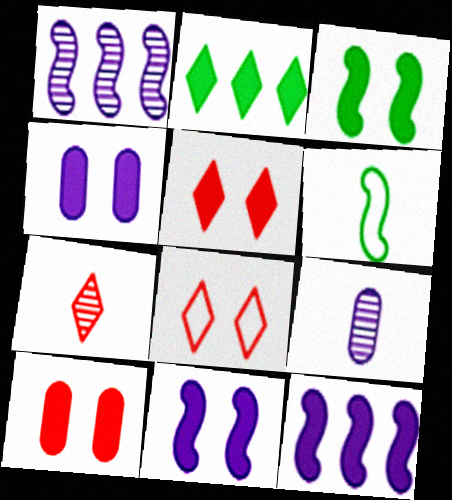[[3, 4, 5]]